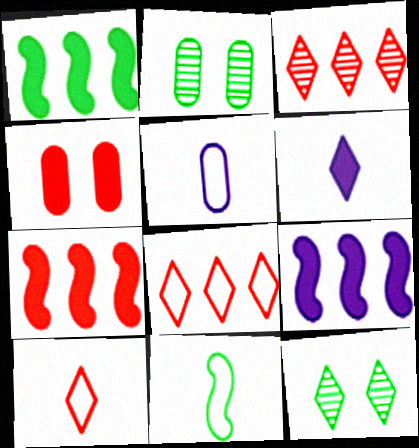[[1, 4, 6], 
[1, 7, 9], 
[2, 9, 10], 
[5, 7, 12], 
[5, 10, 11], 
[6, 8, 12]]